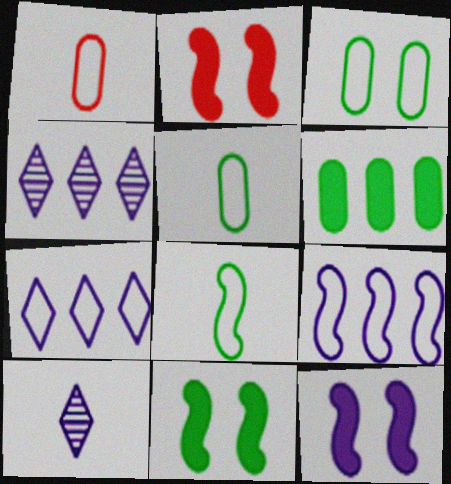[[1, 4, 11], 
[2, 4, 5], 
[2, 11, 12]]